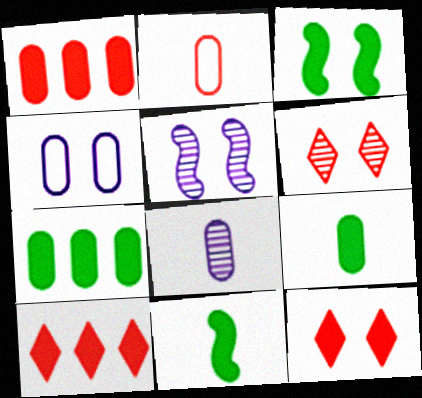[[2, 8, 9], 
[3, 4, 6]]